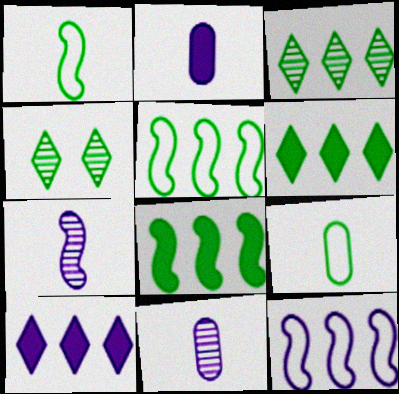[[4, 8, 9]]